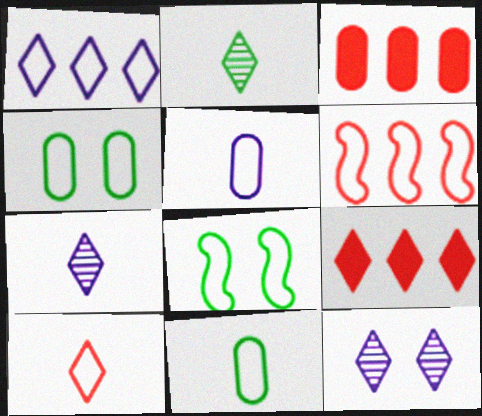[[3, 7, 8]]